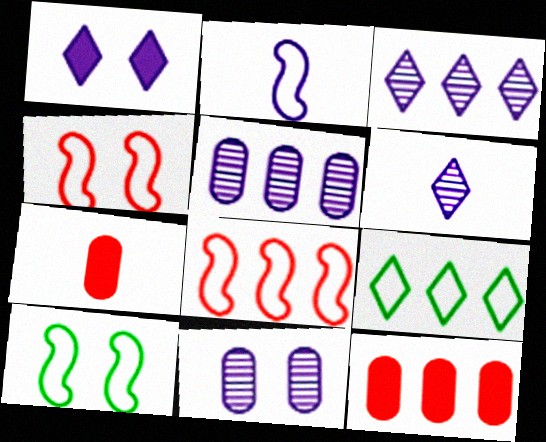[[1, 2, 5], 
[2, 8, 10], 
[3, 7, 10], 
[6, 10, 12]]